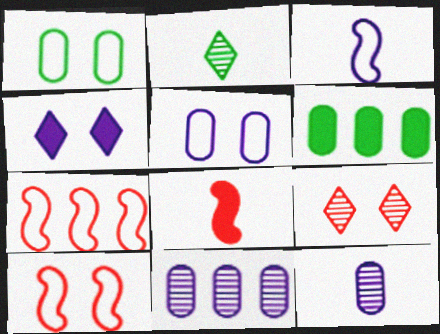[[3, 4, 11], 
[3, 6, 9], 
[4, 6, 8]]